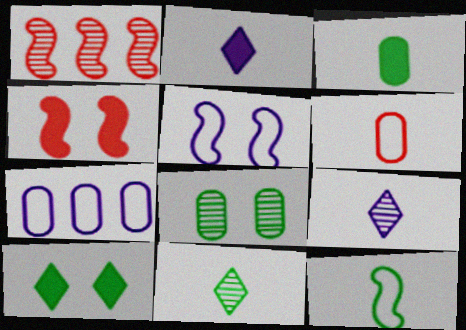[[1, 8, 9], 
[3, 11, 12], 
[4, 7, 11]]